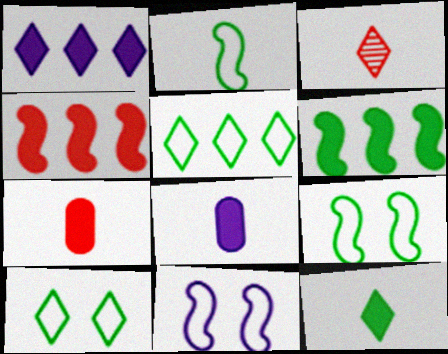[[1, 3, 10], 
[2, 3, 8]]